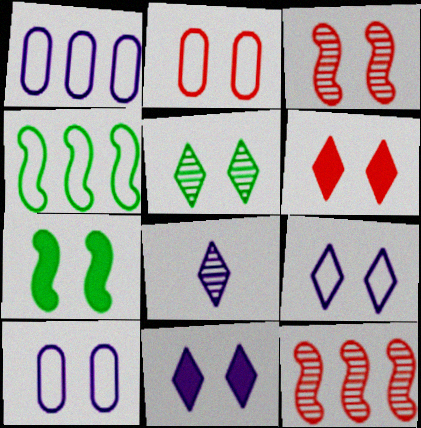[[2, 3, 6], 
[5, 6, 9]]